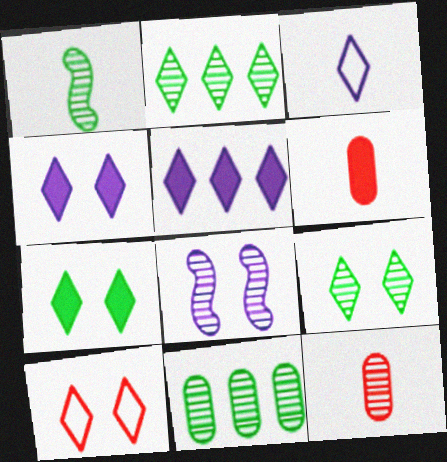[[1, 3, 6], 
[1, 9, 11], 
[2, 8, 12], 
[4, 9, 10]]